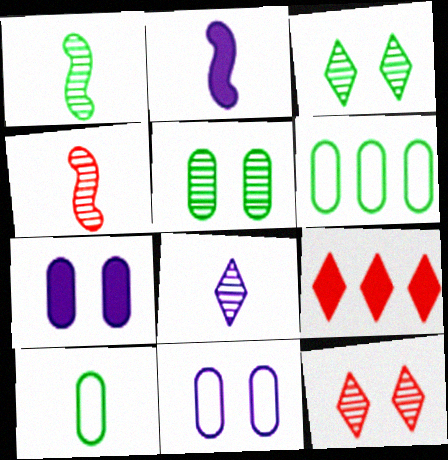[[1, 9, 11], 
[2, 6, 12]]